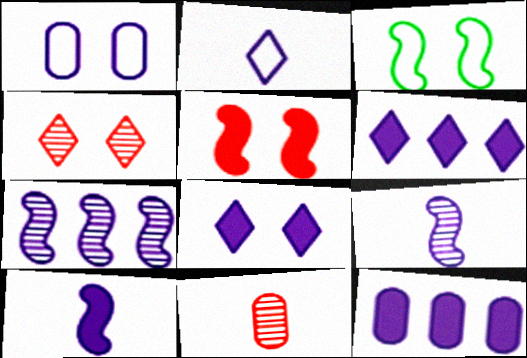[[1, 6, 9], 
[3, 6, 11], 
[8, 10, 12]]